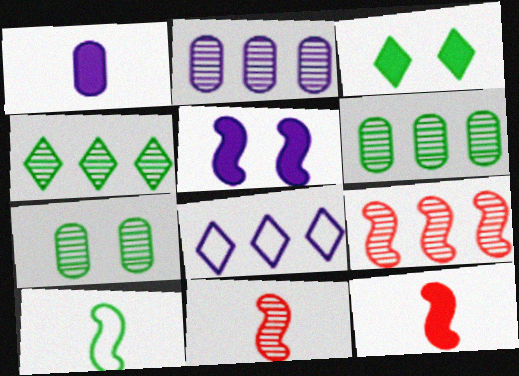[[2, 4, 9], 
[3, 6, 10], 
[5, 9, 10], 
[7, 8, 12]]